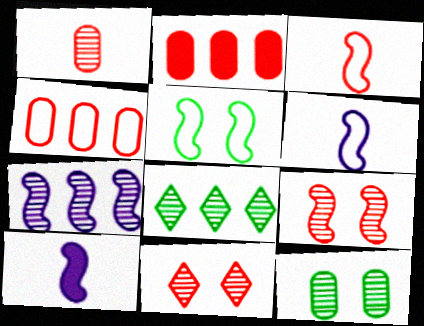[[2, 3, 11]]